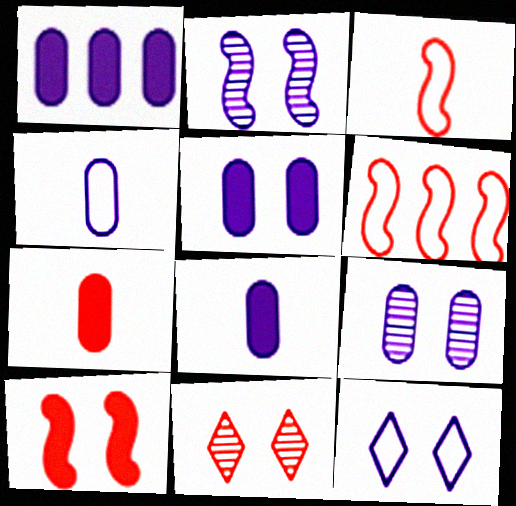[[1, 4, 9], 
[1, 5, 8], 
[2, 5, 12], 
[6, 7, 11]]